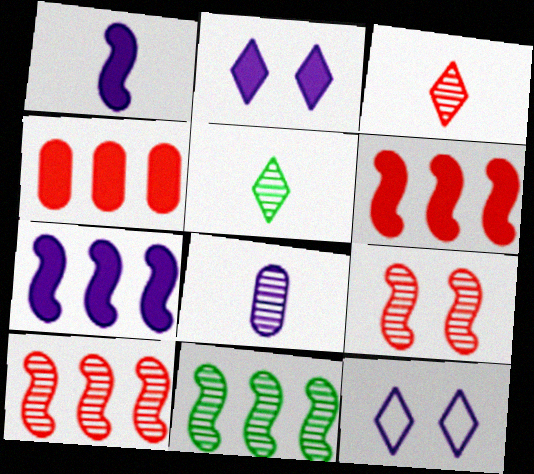[[7, 8, 12]]